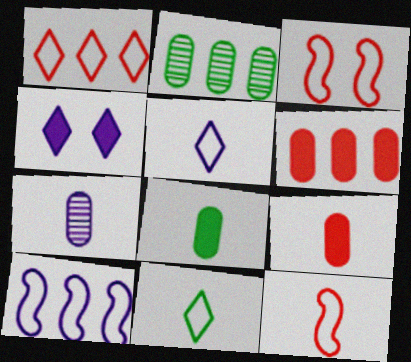[[2, 4, 12], 
[4, 7, 10]]